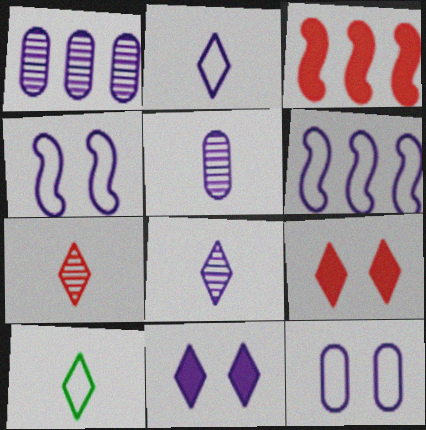[[2, 6, 12], 
[5, 6, 11]]